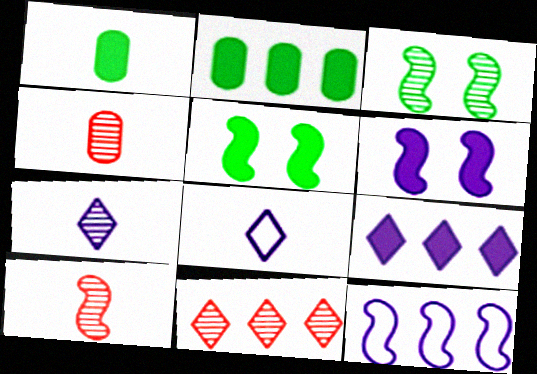[[1, 8, 10], 
[2, 11, 12], 
[5, 10, 12]]